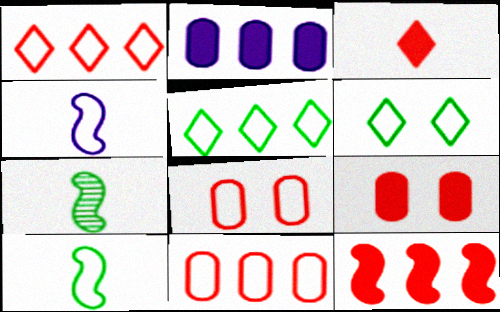[[3, 9, 12], 
[4, 5, 8], 
[4, 6, 11]]